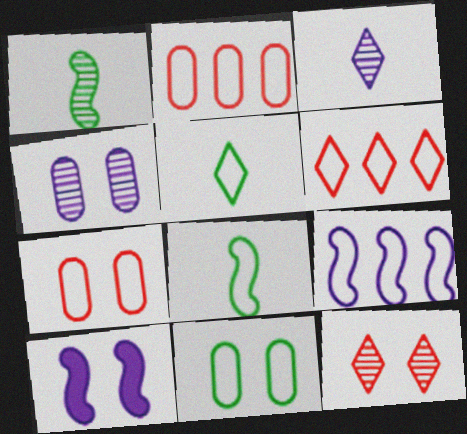[[5, 7, 9], 
[10, 11, 12]]